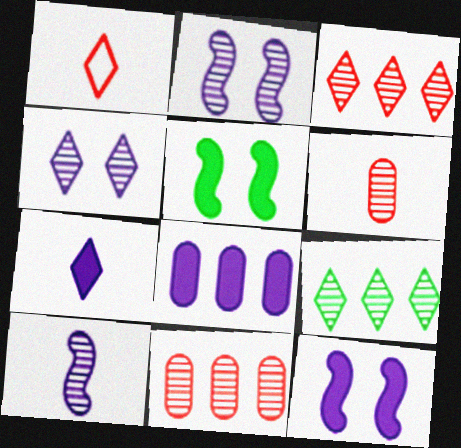[[2, 6, 9], 
[7, 8, 12]]